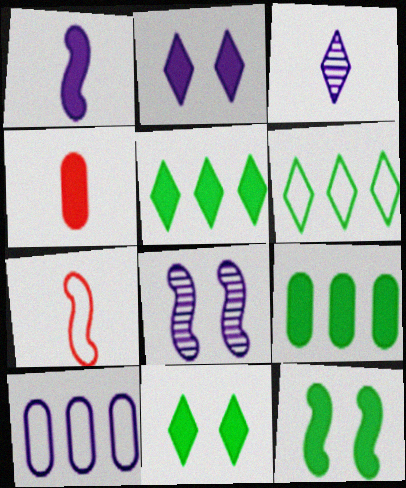[[4, 6, 8]]